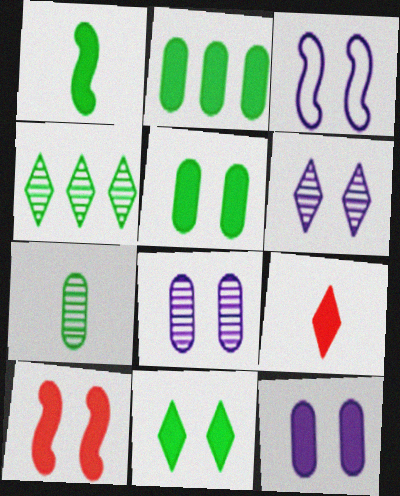[[1, 2, 11], 
[3, 6, 12], 
[10, 11, 12]]